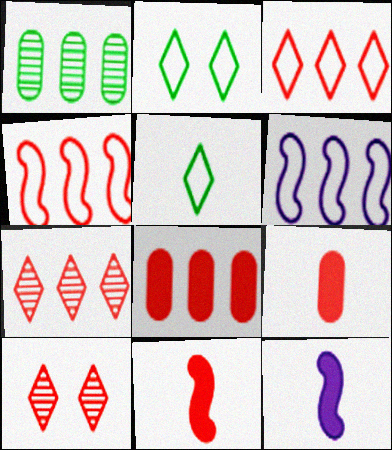[[4, 7, 8], 
[4, 9, 10]]